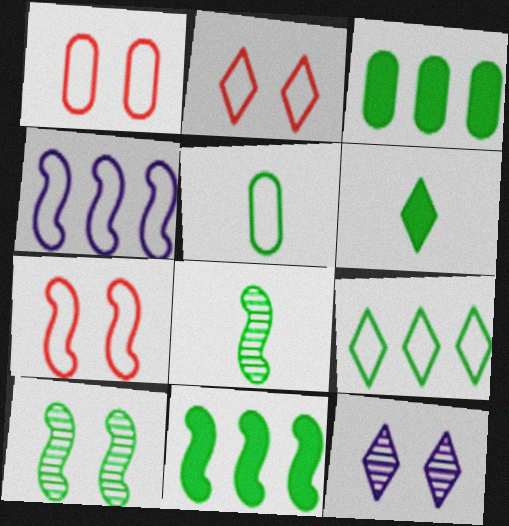[[1, 2, 7], 
[2, 4, 5], 
[5, 6, 8]]